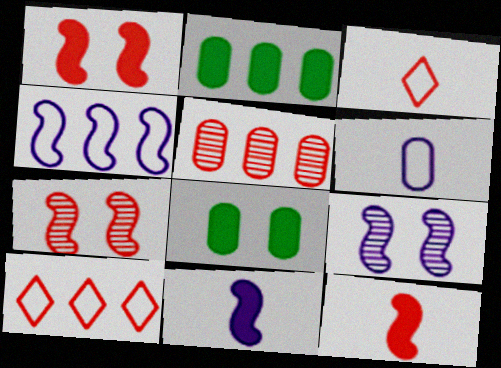[[1, 3, 5], 
[2, 3, 9], 
[4, 9, 11], 
[5, 6, 8]]